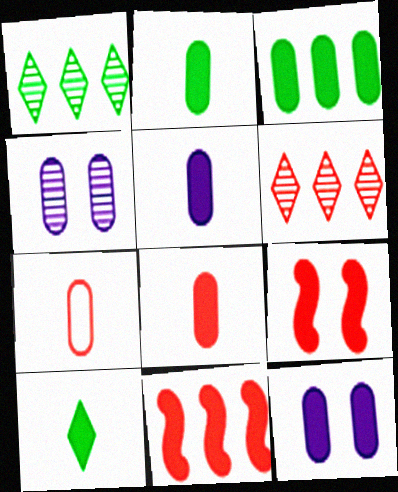[[2, 5, 8], 
[3, 4, 7], 
[3, 8, 12], 
[6, 7, 9], 
[10, 11, 12]]